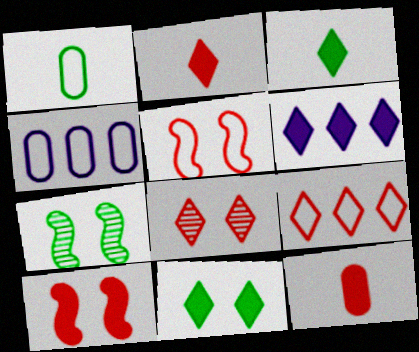[[2, 4, 7], 
[2, 6, 11], 
[2, 8, 9]]